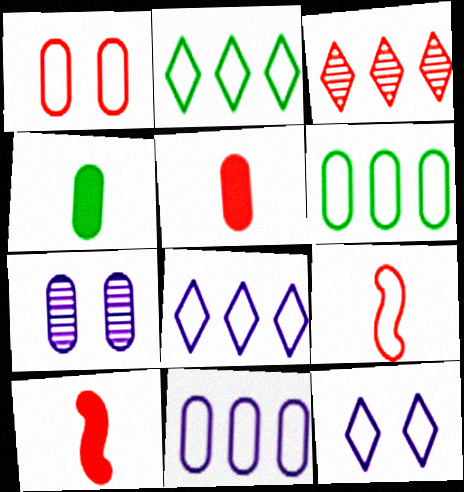[[1, 3, 10], 
[2, 7, 10], 
[5, 6, 7], 
[6, 9, 12]]